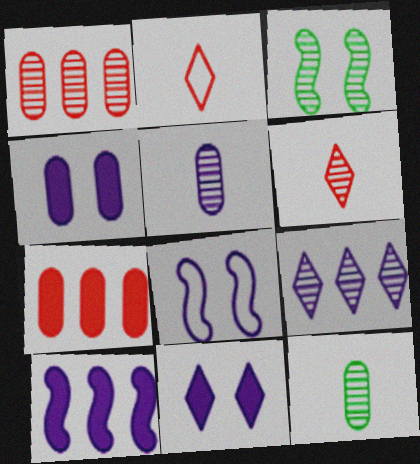[]